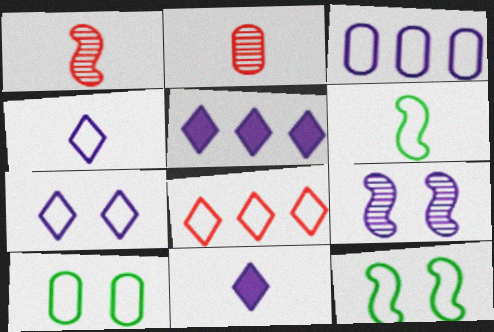[[1, 5, 10], 
[2, 5, 12], 
[2, 6, 11], 
[3, 9, 11]]